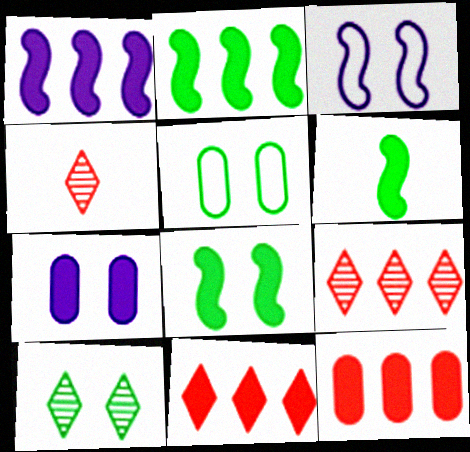[[1, 4, 5], 
[2, 6, 8], 
[5, 8, 10], 
[6, 7, 11]]